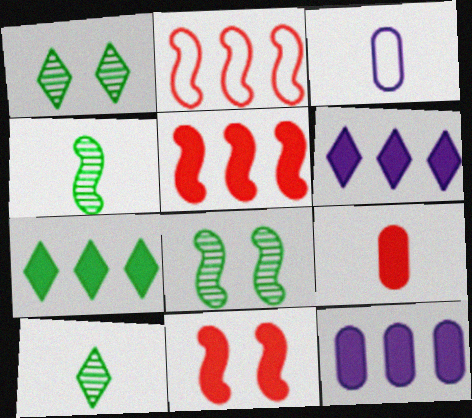[[1, 3, 5], 
[5, 7, 12]]